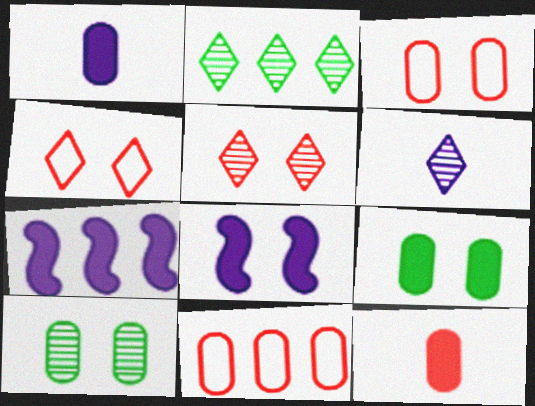[[1, 10, 11], 
[2, 5, 6], 
[2, 7, 11], 
[4, 8, 10]]